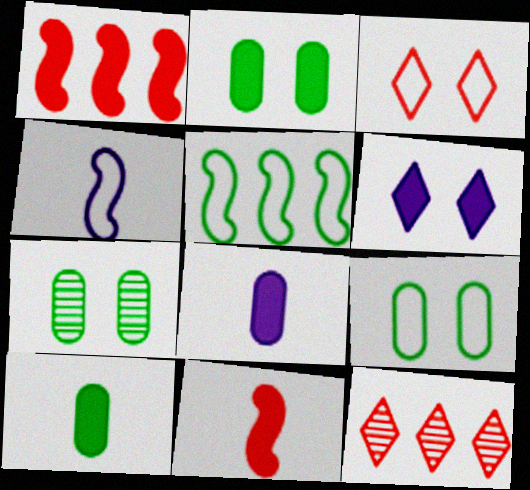[[1, 6, 10], 
[2, 4, 12], 
[2, 7, 9]]